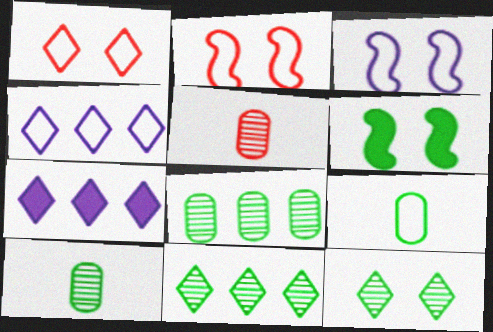[[2, 4, 9], 
[2, 7, 10], 
[4, 5, 6], 
[6, 9, 11]]